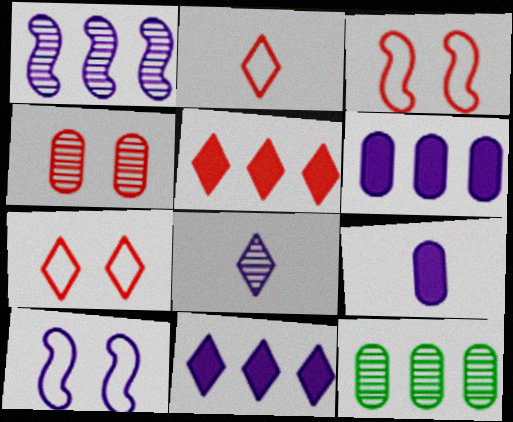[[6, 8, 10]]